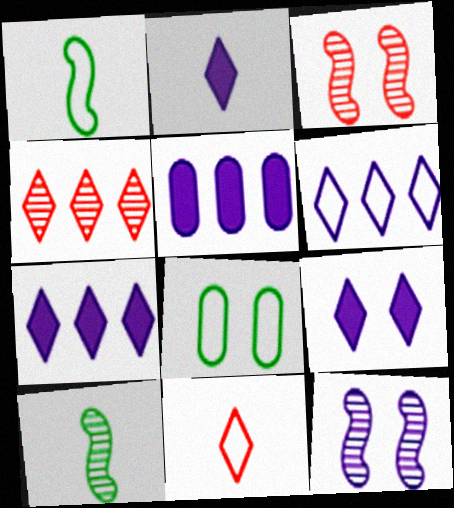[[2, 7, 9], 
[3, 8, 9]]